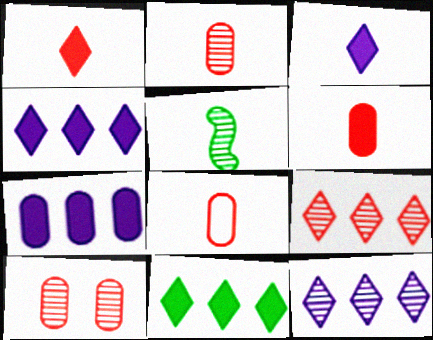[[2, 6, 8], 
[3, 5, 8], 
[5, 10, 12]]